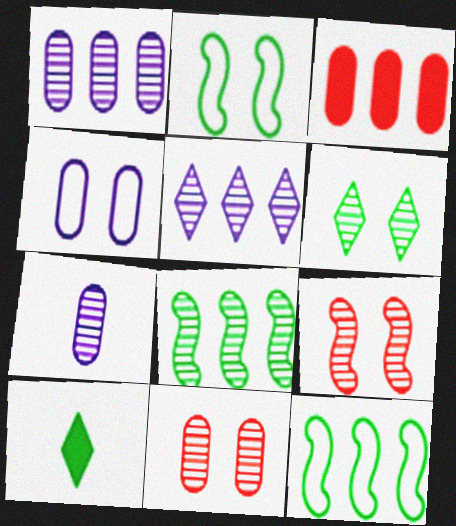[[3, 5, 12]]